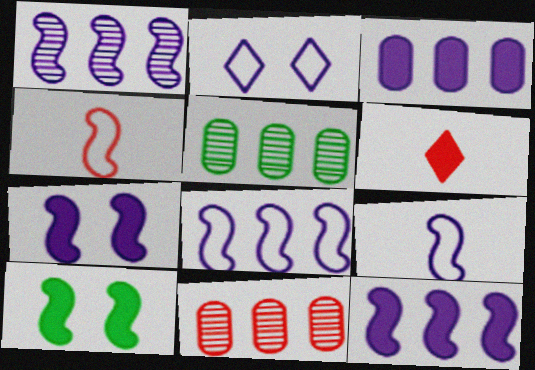[[1, 4, 10], 
[1, 7, 9], 
[1, 8, 12], 
[3, 6, 10]]